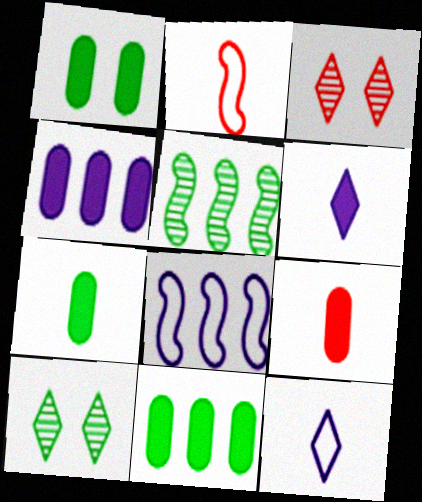[[1, 4, 9], 
[1, 7, 11], 
[2, 4, 10], 
[3, 7, 8], 
[8, 9, 10]]